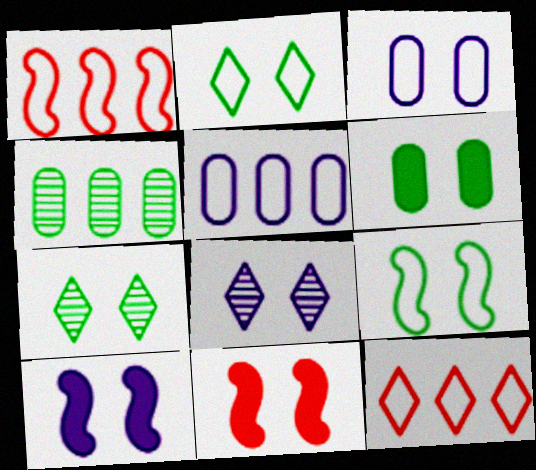[[3, 7, 11], 
[3, 8, 10], 
[6, 7, 9]]